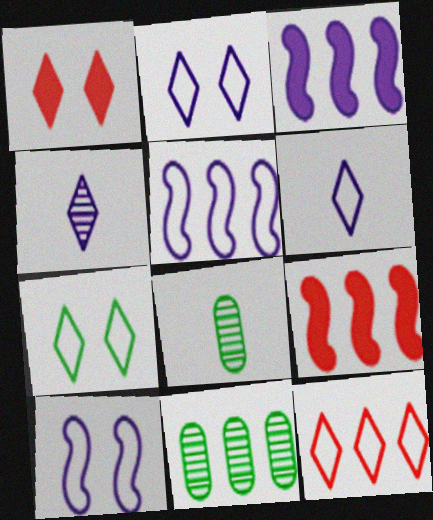[[1, 5, 8], 
[2, 8, 9], 
[3, 11, 12], 
[6, 7, 12]]